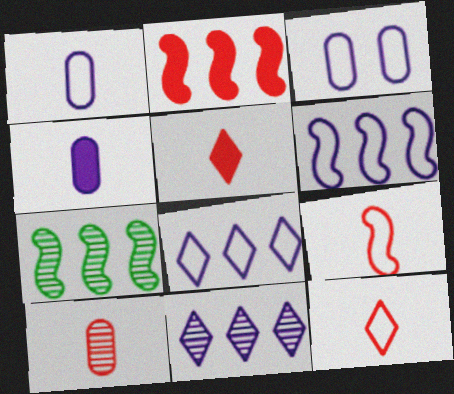[[2, 6, 7], 
[3, 5, 7], 
[5, 9, 10]]